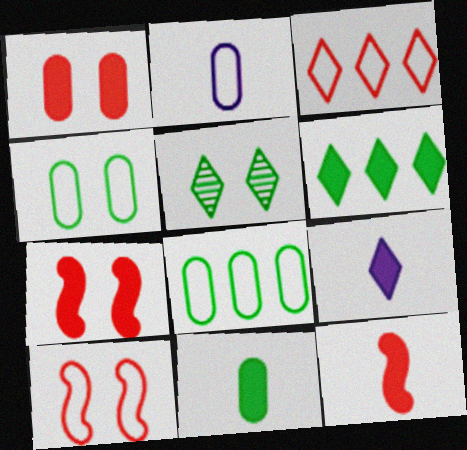[[3, 5, 9], 
[9, 11, 12]]